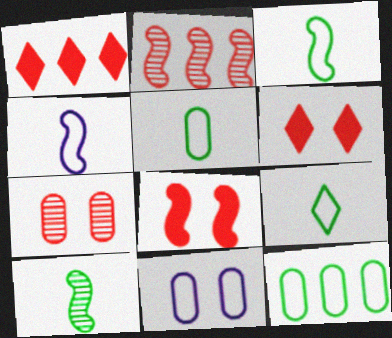[[1, 10, 11], 
[3, 5, 9]]